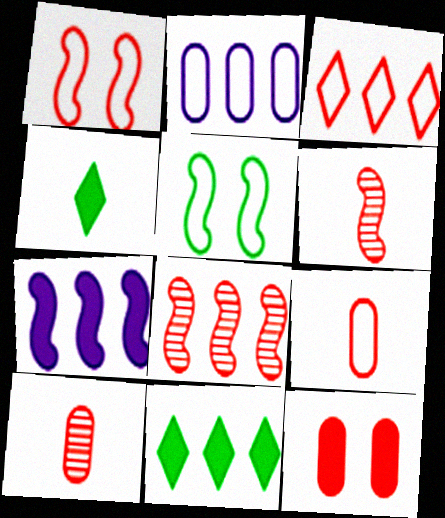[[1, 3, 9], 
[2, 8, 11], 
[3, 6, 12], 
[4, 7, 12], 
[5, 6, 7]]